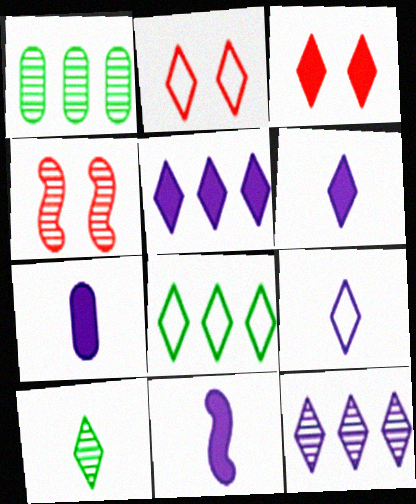[[1, 2, 11], 
[2, 5, 10], 
[2, 8, 9], 
[4, 7, 8], 
[6, 7, 11]]